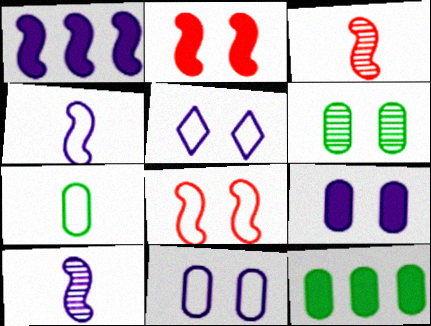[[2, 5, 6], 
[3, 5, 12], 
[6, 7, 12]]